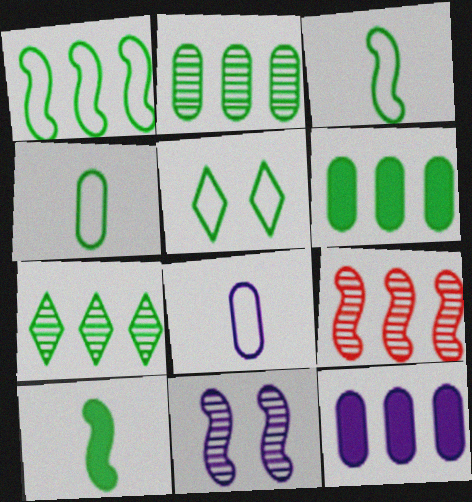[[1, 4, 5], 
[1, 6, 7], 
[2, 5, 10]]